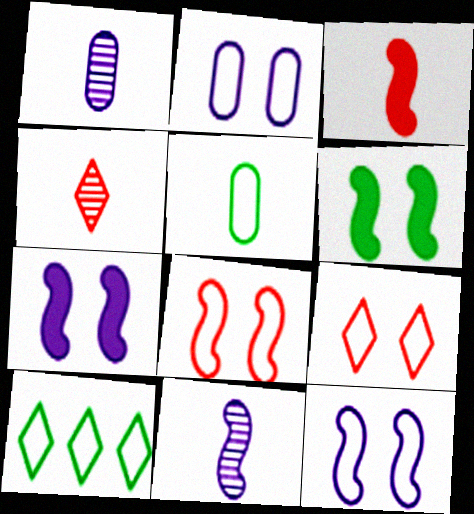[]